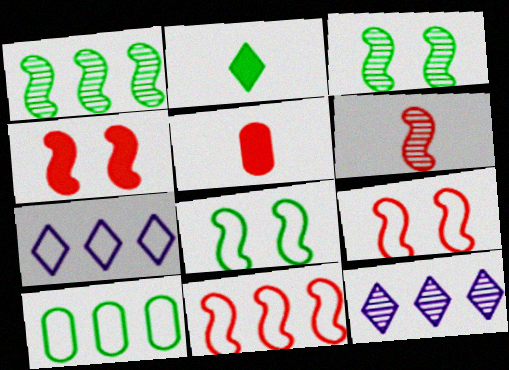[[2, 3, 10], 
[3, 5, 7], 
[4, 6, 11], 
[5, 8, 12], 
[7, 10, 11]]